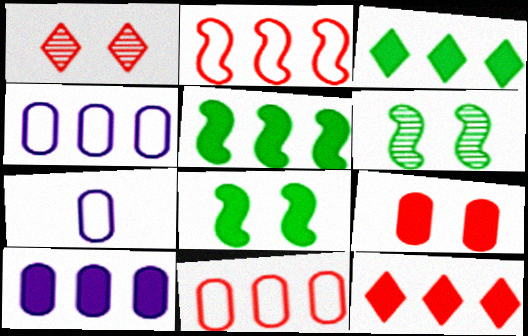[[1, 5, 7], 
[5, 10, 12], 
[6, 7, 12]]